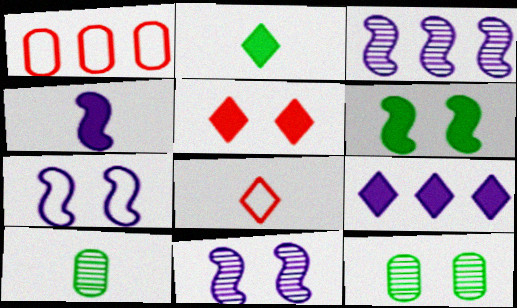[[1, 2, 11], 
[2, 5, 9], 
[3, 4, 7], 
[4, 8, 10], 
[5, 7, 12]]